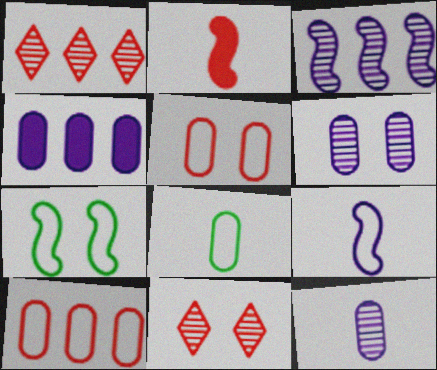[[1, 2, 5], 
[2, 3, 7], 
[2, 10, 11]]